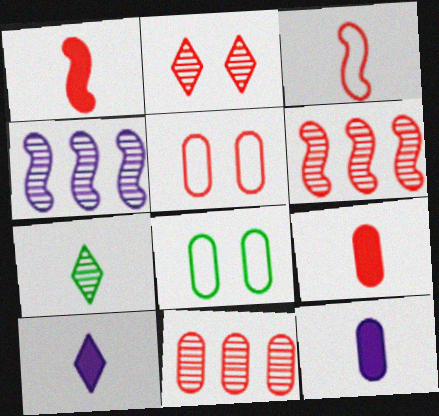[[3, 7, 12], 
[5, 9, 11], 
[6, 8, 10], 
[8, 11, 12]]